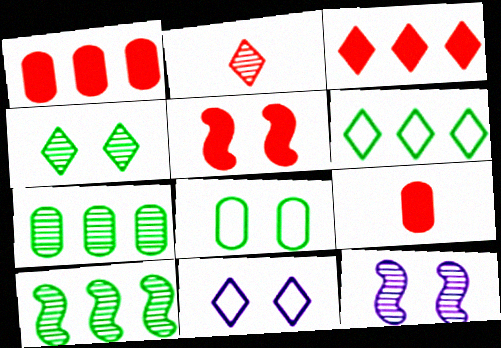[[2, 7, 12], 
[3, 5, 9], 
[6, 9, 12], 
[9, 10, 11]]